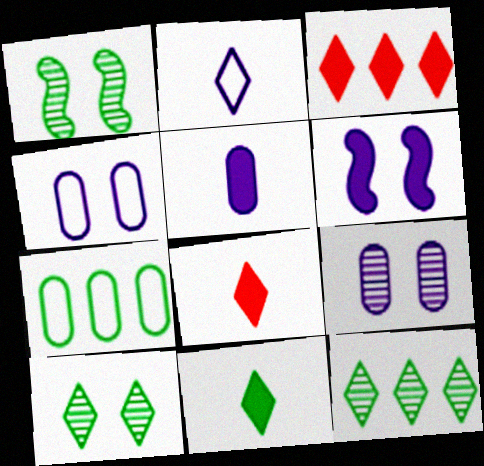[[1, 7, 11], 
[2, 3, 10]]